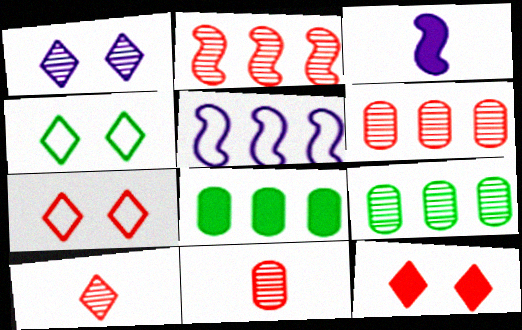[[1, 4, 12], 
[3, 4, 6], 
[3, 7, 9], 
[3, 8, 12]]